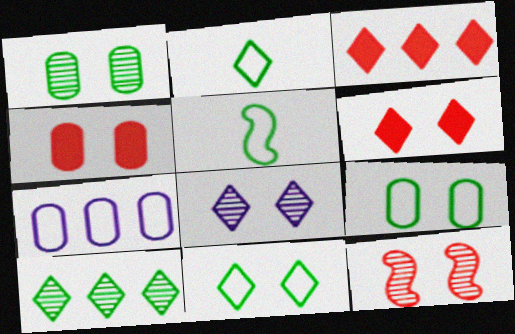[[1, 8, 12], 
[2, 3, 8], 
[6, 8, 11]]